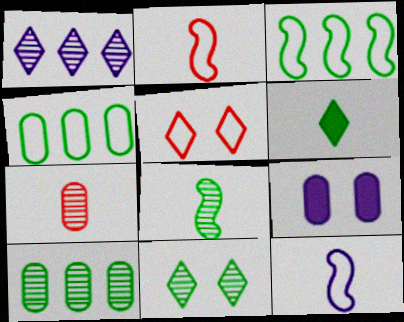[[1, 5, 6], 
[1, 9, 12], 
[4, 5, 12], 
[4, 7, 9], 
[6, 7, 12], 
[8, 10, 11]]